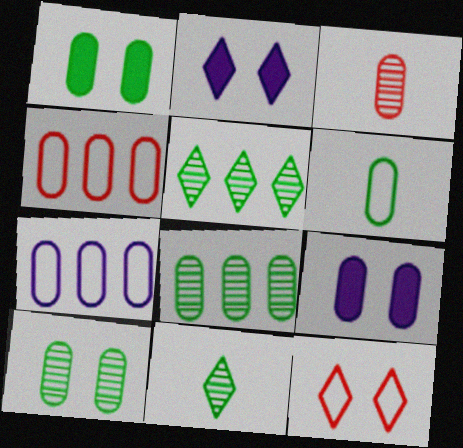[[1, 3, 7], 
[1, 6, 8]]